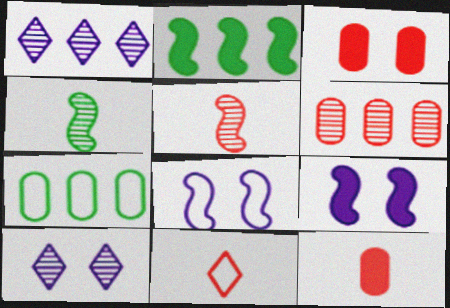[[2, 5, 8], 
[4, 6, 10], 
[5, 11, 12], 
[7, 8, 11]]